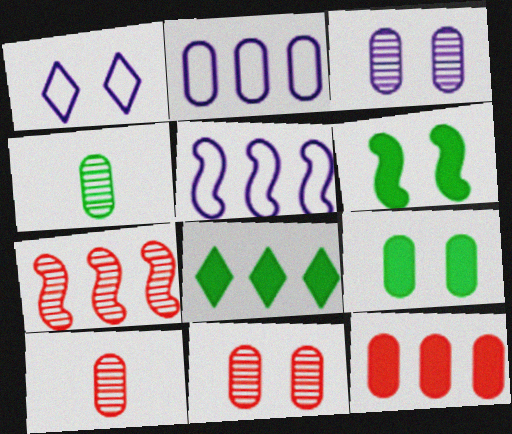[[1, 6, 11], 
[2, 7, 8], 
[2, 9, 10]]